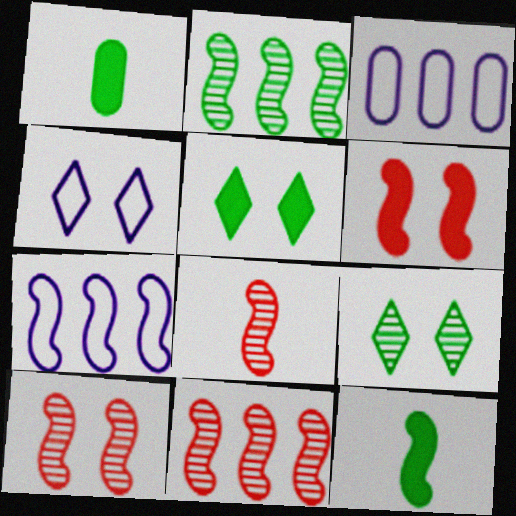[[1, 4, 11], 
[3, 5, 8], 
[7, 10, 12], 
[8, 10, 11]]